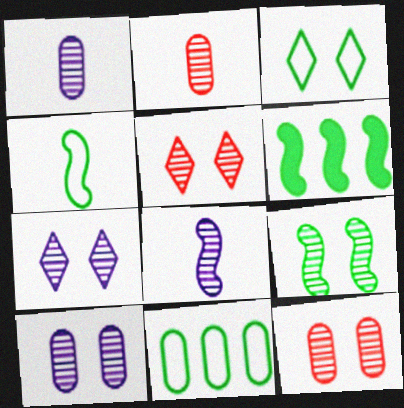[[3, 4, 11], 
[4, 6, 9], 
[5, 9, 10], 
[7, 9, 12]]